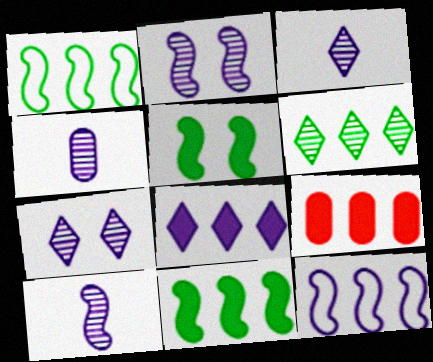[[3, 4, 10], 
[6, 9, 12], 
[8, 9, 11]]